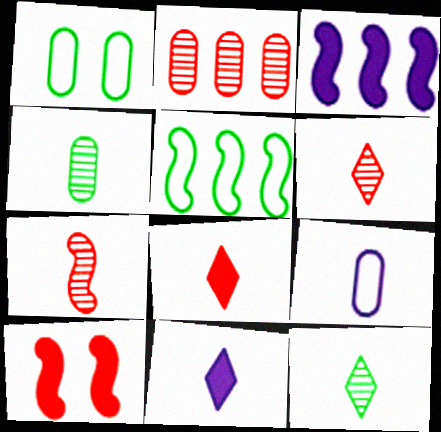[[1, 3, 6]]